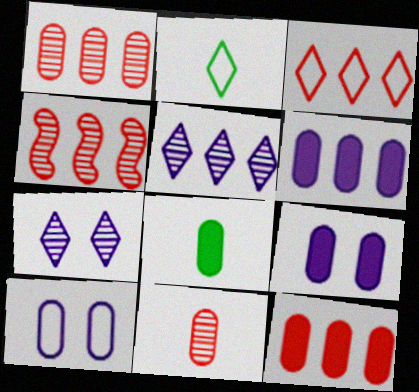[[1, 8, 10], 
[2, 4, 9], 
[3, 4, 12], 
[8, 9, 12]]